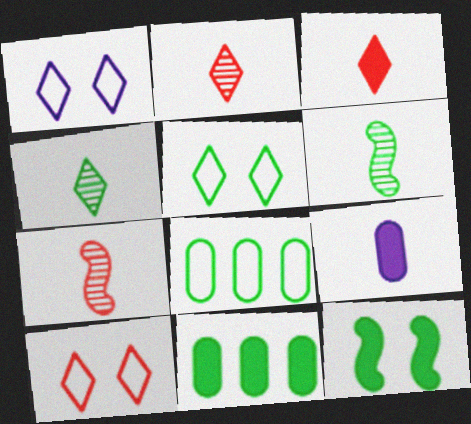[[1, 5, 10], 
[1, 7, 11], 
[4, 8, 12], 
[5, 6, 11]]